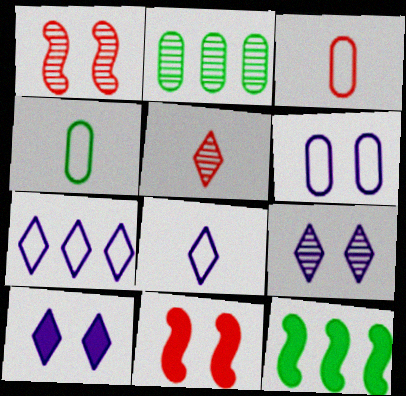[[2, 8, 11], 
[3, 9, 12], 
[5, 6, 12]]